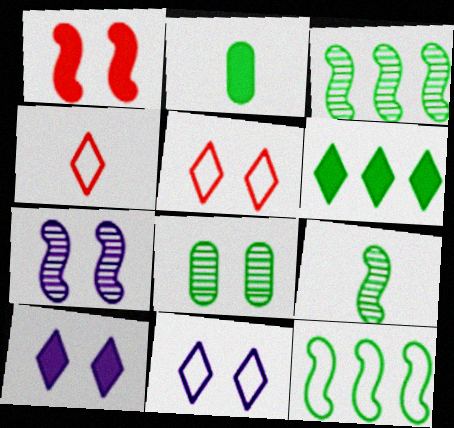[[1, 8, 11]]